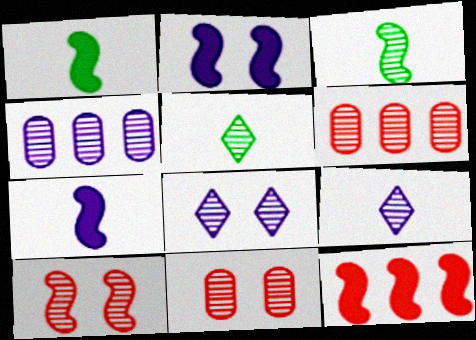[[1, 2, 12], 
[3, 6, 8], 
[4, 5, 10]]